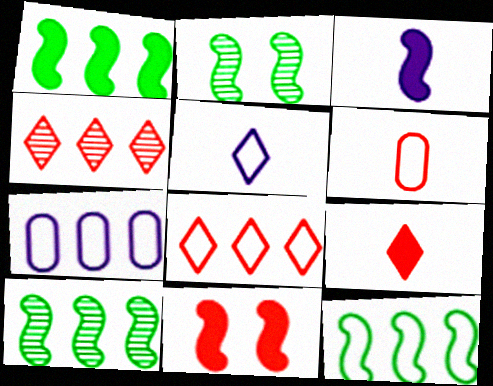[[1, 3, 11], 
[1, 4, 7], 
[1, 10, 12], 
[2, 7, 9], 
[4, 6, 11], 
[7, 8, 12]]